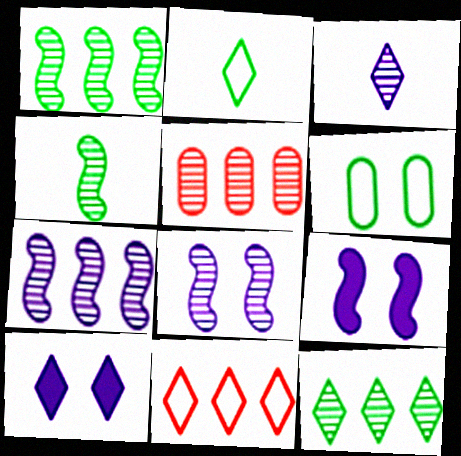[[2, 5, 9], 
[5, 7, 12]]